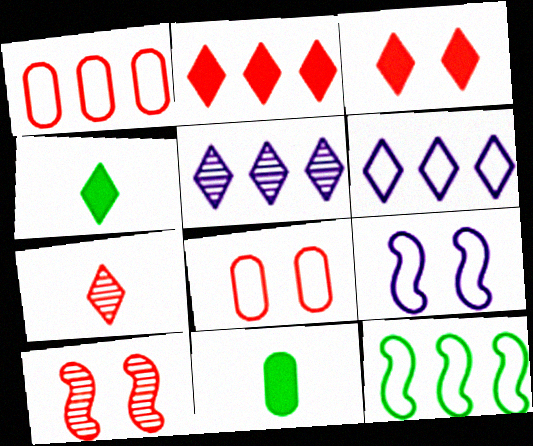[[1, 6, 12], 
[3, 8, 10], 
[6, 10, 11]]